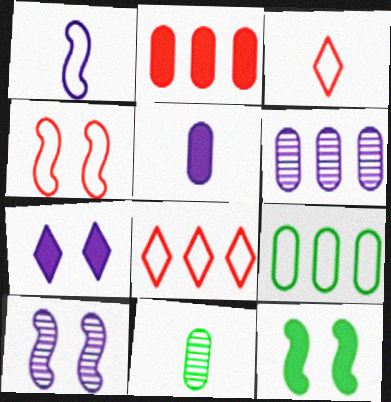[[1, 6, 7], 
[2, 6, 9], 
[3, 6, 12], 
[4, 10, 12]]